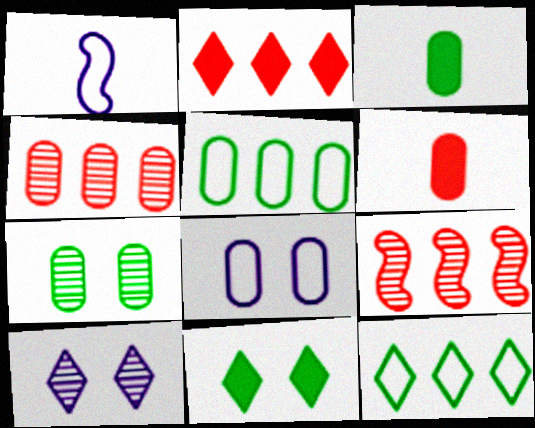[[1, 2, 7], 
[1, 4, 11], 
[3, 4, 8], 
[3, 5, 7]]